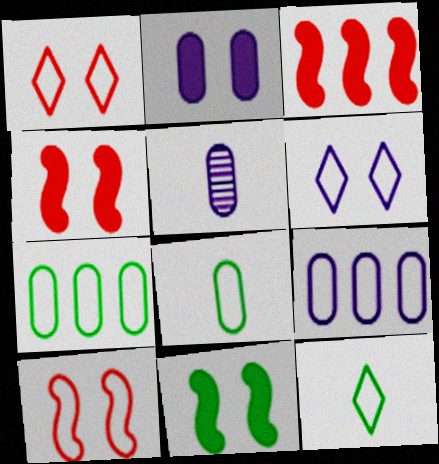[[2, 5, 9], 
[9, 10, 12]]